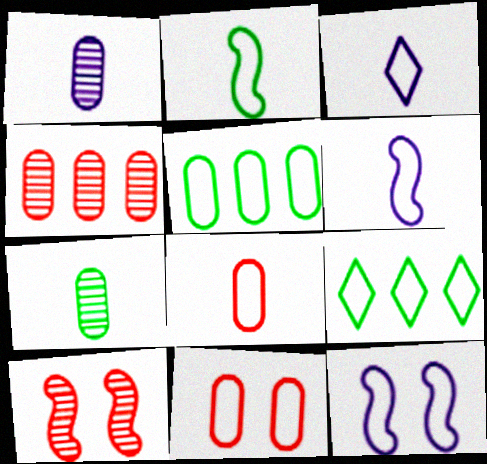[[2, 3, 8], 
[6, 9, 11], 
[8, 9, 12]]